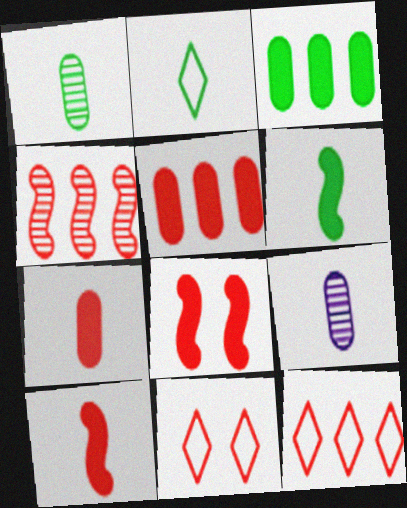[[1, 2, 6], 
[2, 9, 10], 
[4, 5, 12], 
[4, 7, 11]]